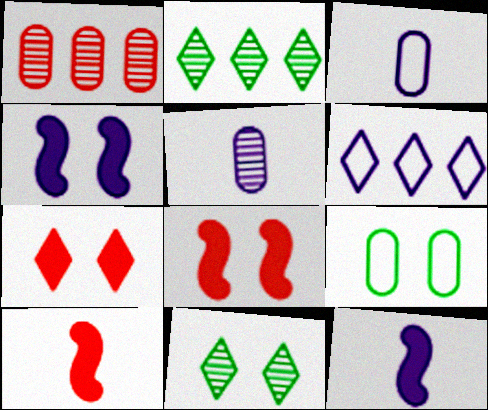[[2, 3, 8], 
[4, 5, 6]]